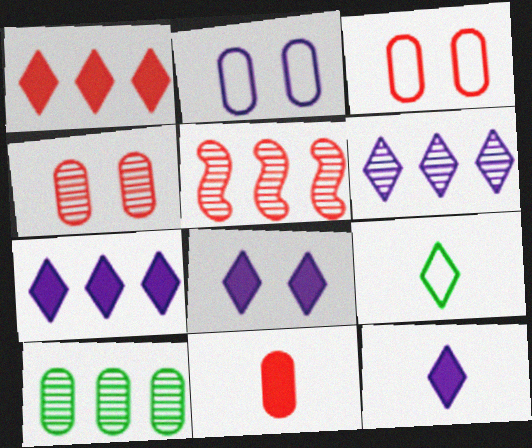[[2, 10, 11], 
[5, 6, 10], 
[7, 8, 12]]